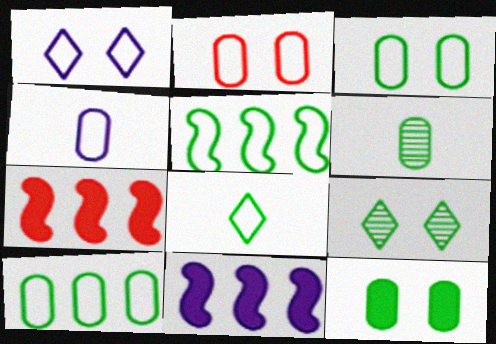[[1, 6, 7], 
[2, 4, 10], 
[3, 5, 8], 
[4, 7, 9], 
[6, 10, 12]]